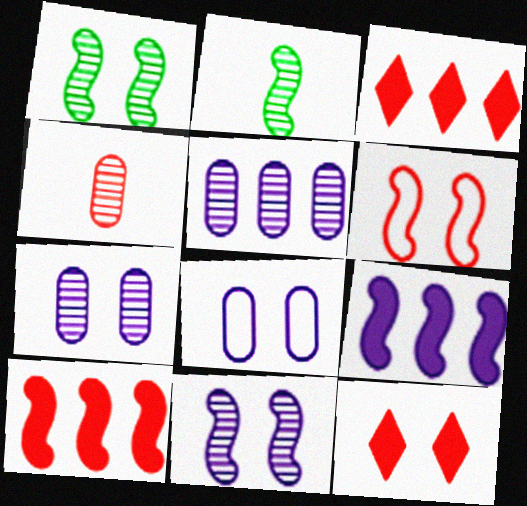[[1, 8, 12], 
[2, 3, 8], 
[2, 6, 9], 
[3, 4, 6]]